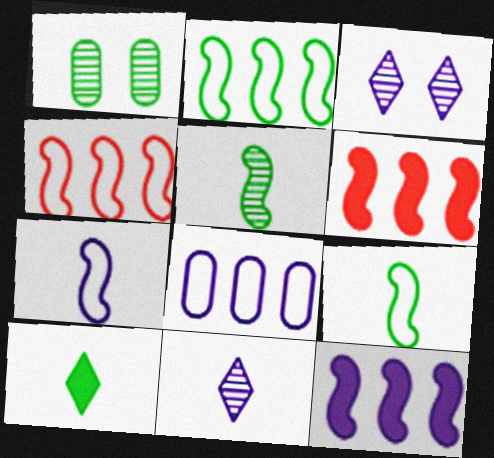[[1, 2, 10]]